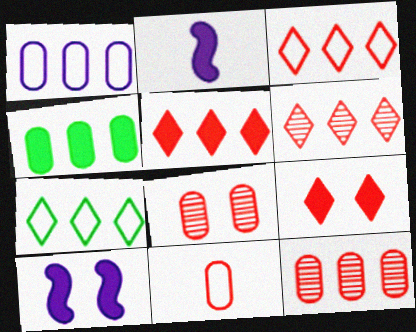[[1, 4, 12], 
[2, 4, 9], 
[2, 7, 8], 
[3, 5, 6]]